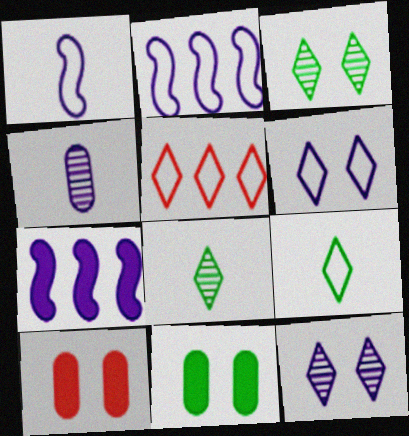[[2, 8, 10], 
[4, 6, 7], 
[5, 6, 9]]